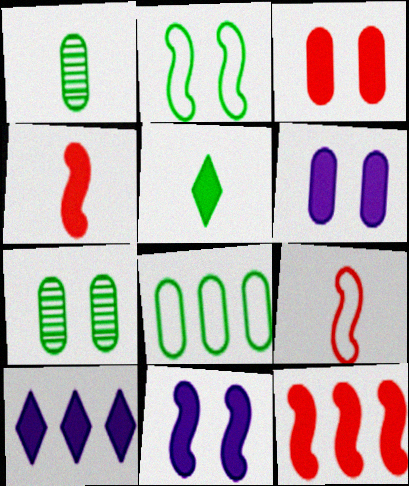[[5, 6, 12], 
[7, 9, 10]]